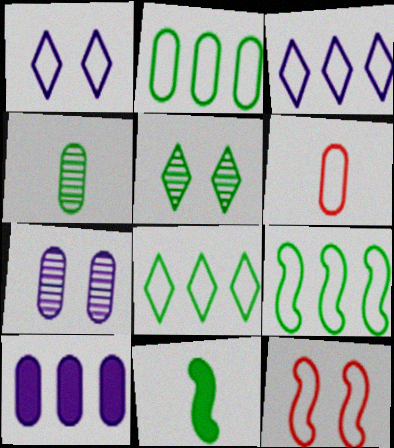[[1, 6, 9], 
[2, 5, 11], 
[2, 8, 9]]